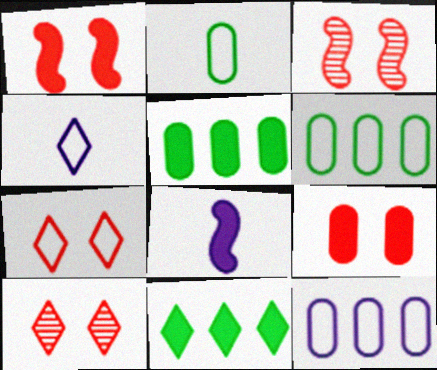[[3, 4, 5], 
[3, 7, 9], 
[4, 10, 11], 
[6, 8, 10], 
[8, 9, 11]]